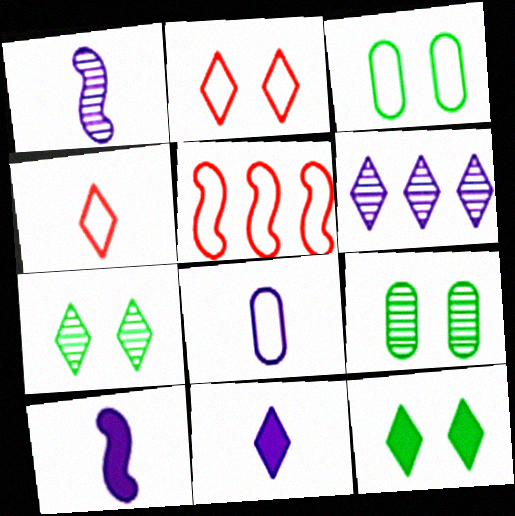[[1, 8, 11], 
[4, 6, 12], 
[5, 9, 11]]